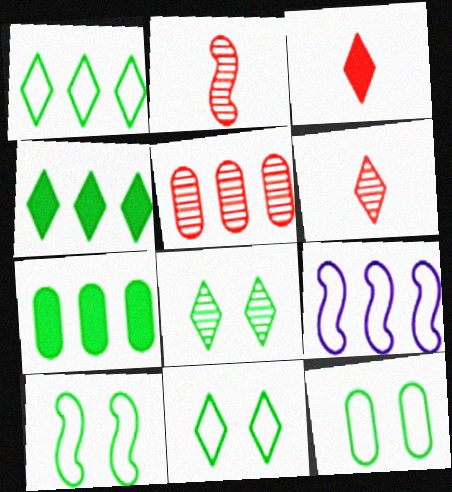[[4, 5, 9], 
[10, 11, 12]]